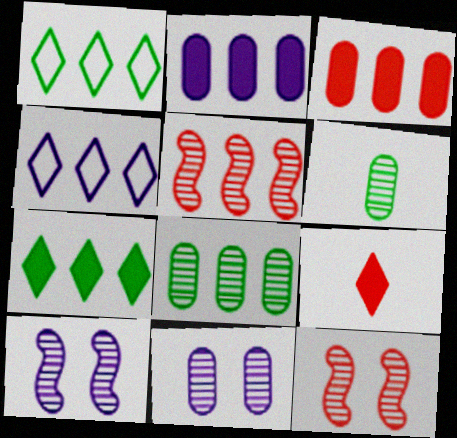[[1, 2, 5]]